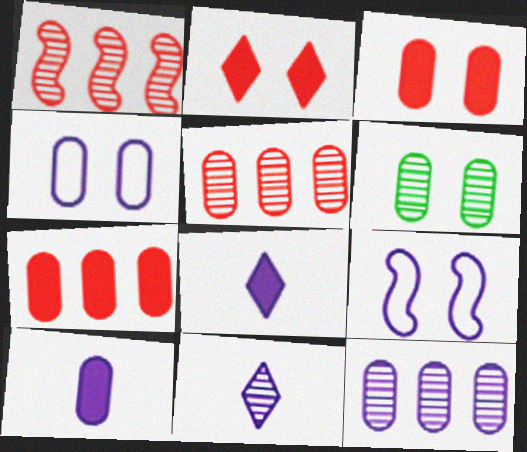[[1, 6, 11], 
[2, 6, 9], 
[3, 4, 6], 
[4, 10, 12], 
[8, 9, 12]]